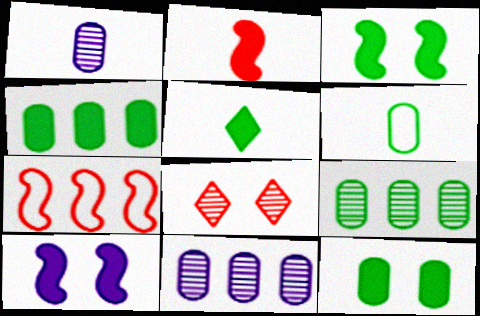[[3, 4, 5], 
[6, 9, 12]]